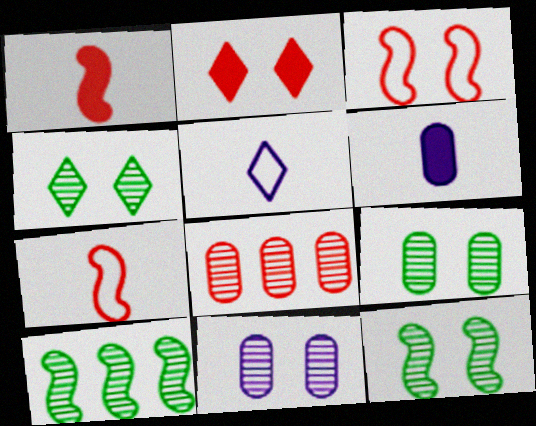[[2, 7, 8], 
[4, 9, 12]]